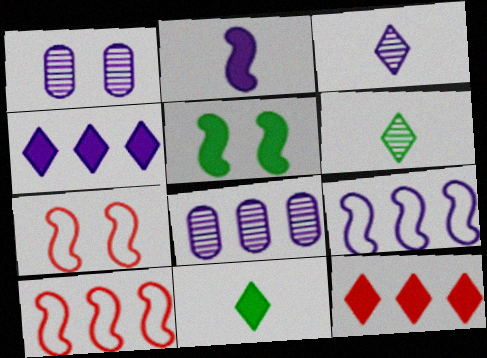[[1, 10, 11], 
[4, 8, 9], 
[7, 8, 11]]